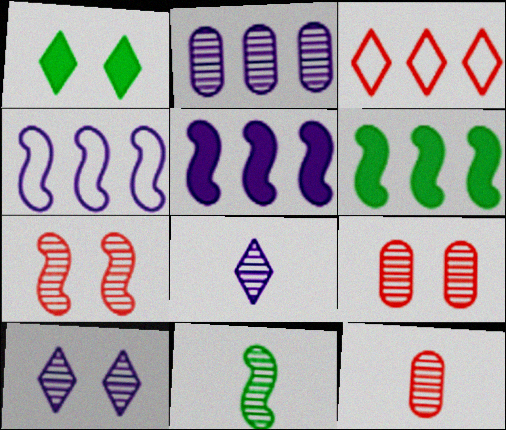[[1, 3, 8], 
[1, 4, 12], 
[2, 3, 6], 
[8, 11, 12]]